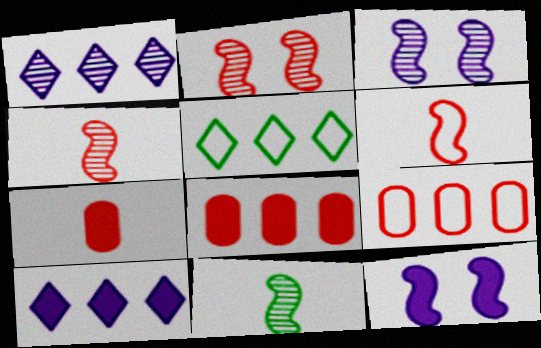[[3, 5, 7]]